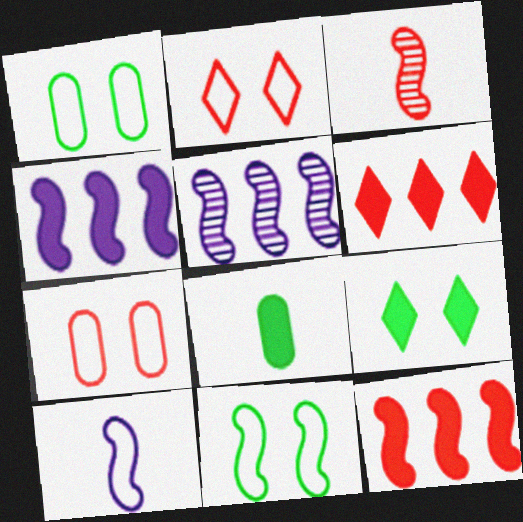[[2, 5, 8], 
[3, 4, 11], 
[3, 6, 7]]